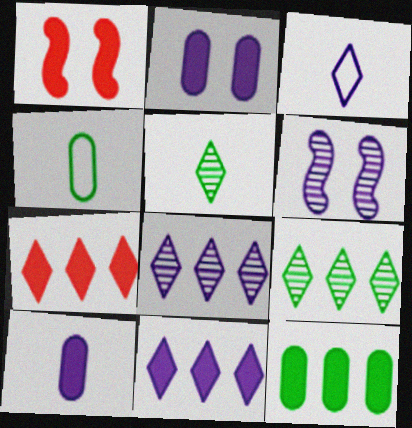[[1, 4, 8], 
[4, 6, 7]]